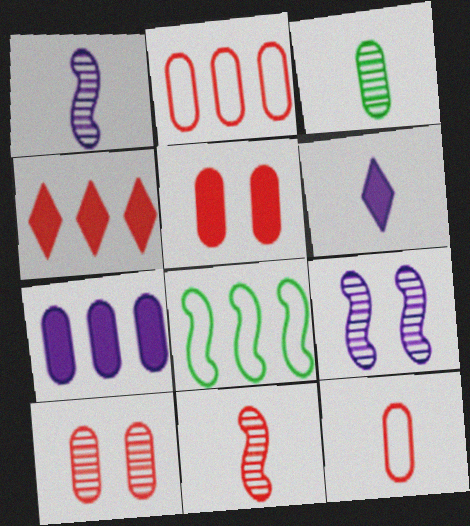[[6, 8, 10]]